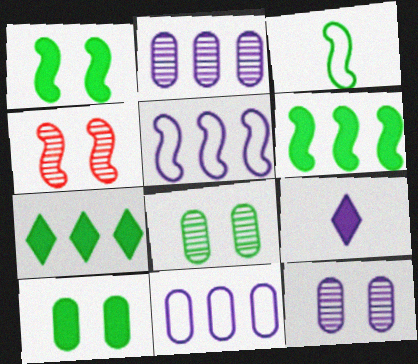[[3, 7, 8], 
[5, 9, 12]]